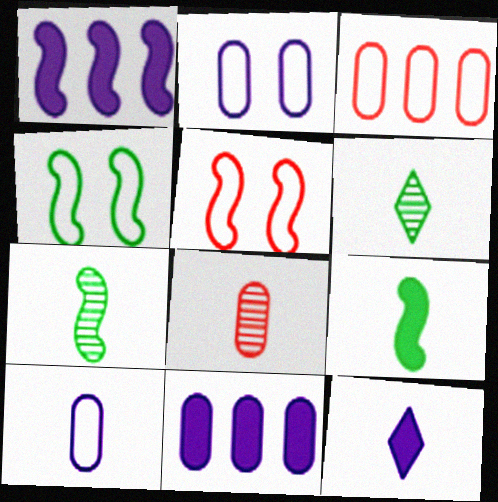[[1, 5, 7], 
[5, 6, 11]]